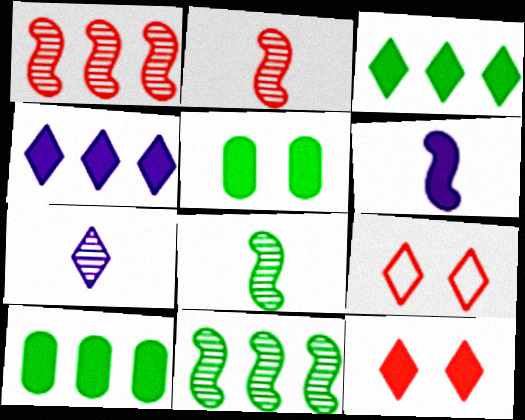[[3, 7, 9], 
[6, 10, 12]]